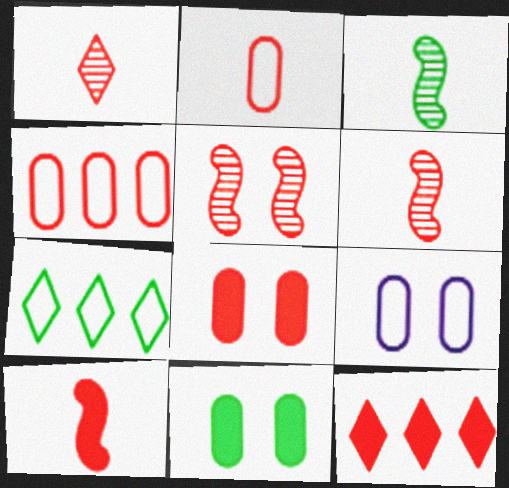[[1, 2, 10], 
[2, 5, 12], 
[3, 7, 11], 
[3, 9, 12], 
[8, 10, 12]]